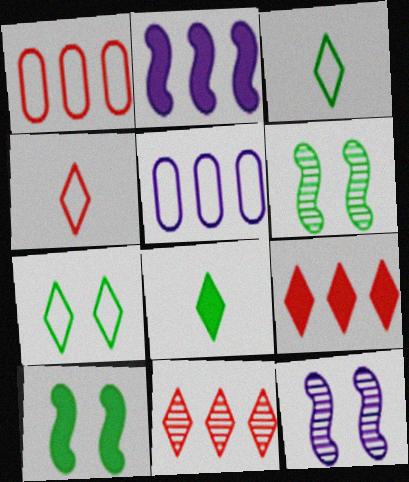[[1, 8, 12]]